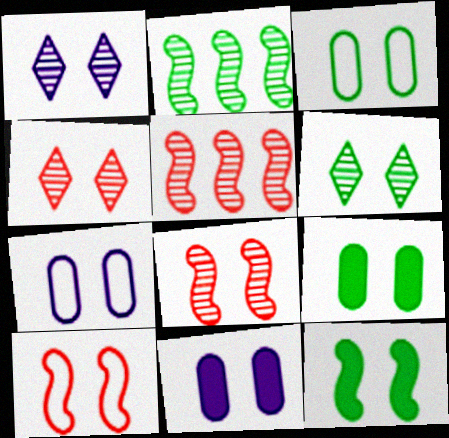[[1, 4, 6], 
[1, 9, 10], 
[3, 6, 12], 
[4, 7, 12], 
[6, 10, 11]]